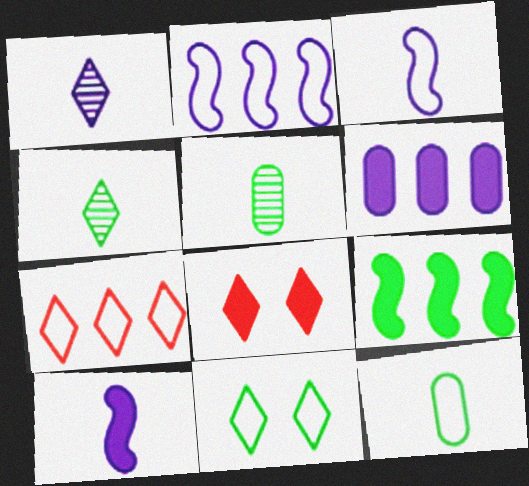[[2, 5, 8], 
[5, 9, 11]]